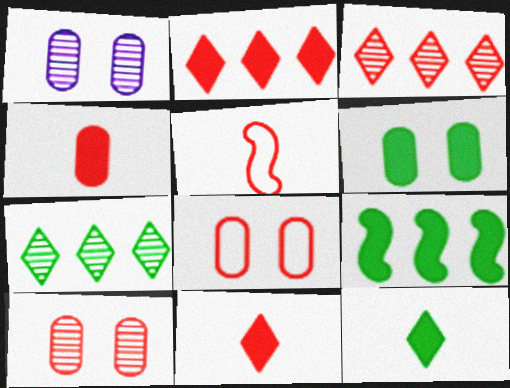[[1, 6, 8], 
[2, 5, 10], 
[6, 9, 12]]